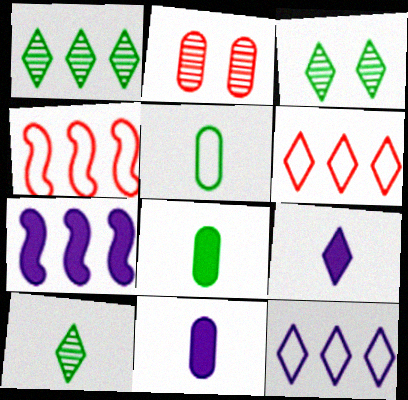[[1, 3, 10], 
[3, 4, 11], 
[3, 6, 9]]